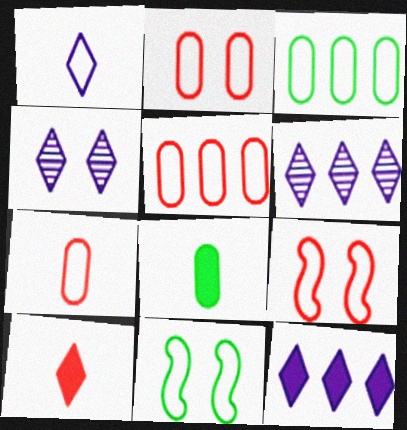[[1, 3, 9], 
[1, 4, 12], 
[1, 5, 11], 
[2, 5, 7], 
[6, 8, 9]]